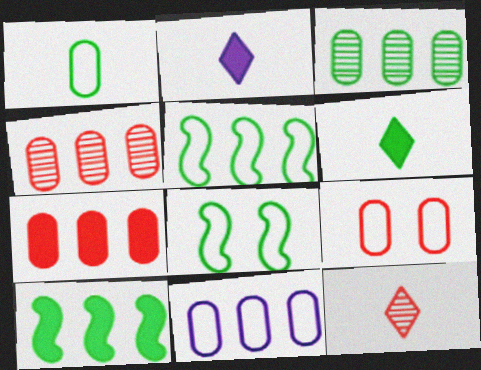[[1, 9, 11], 
[2, 4, 8], 
[3, 6, 8], 
[3, 7, 11]]